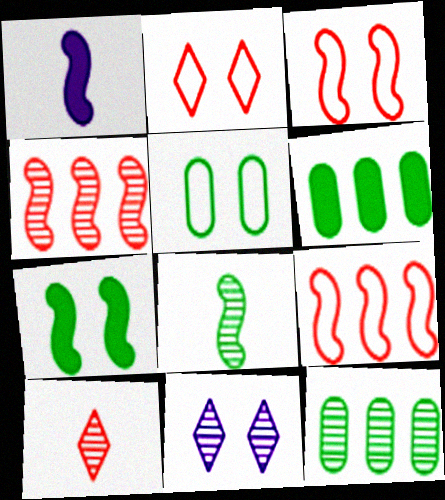[[1, 2, 12]]